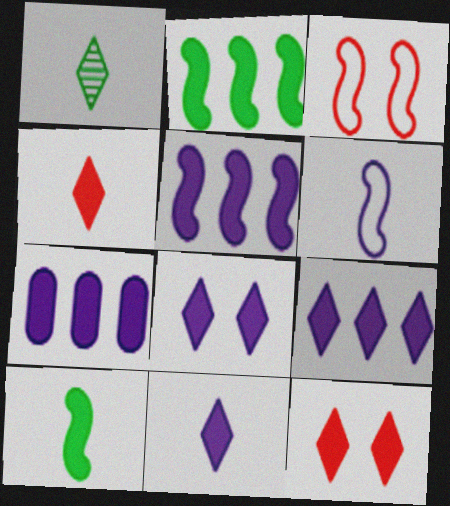[[1, 3, 7], 
[5, 7, 9], 
[7, 10, 12], 
[8, 9, 11]]